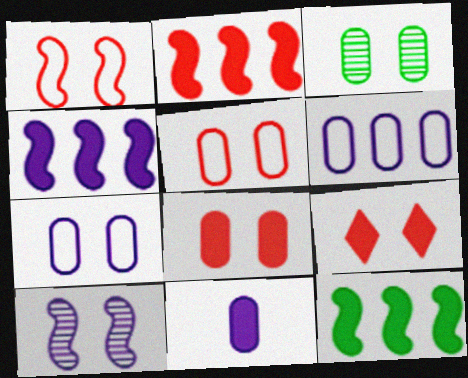[[2, 4, 12], 
[3, 7, 8], 
[9, 11, 12]]